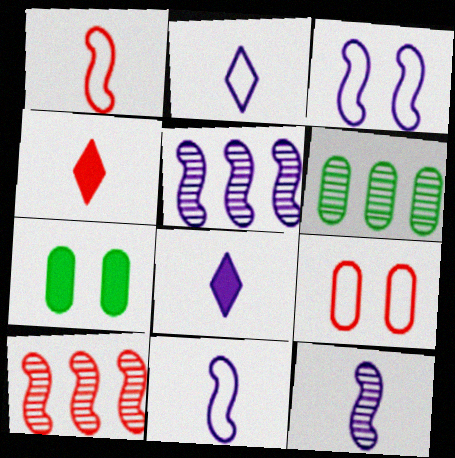[[2, 7, 10], 
[3, 4, 6], 
[4, 9, 10]]